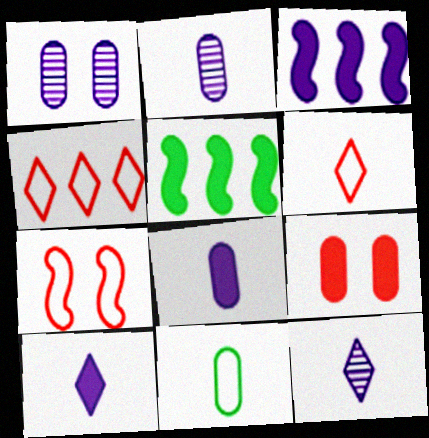[[1, 5, 6], 
[5, 9, 10]]